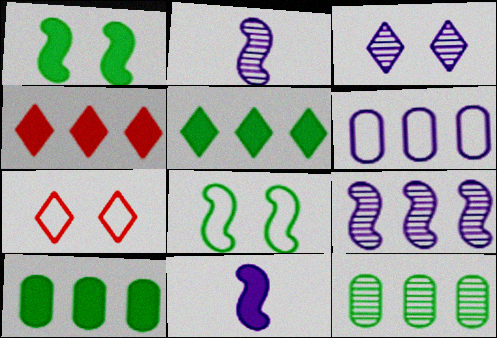[[2, 7, 10], 
[3, 6, 11], 
[7, 11, 12]]